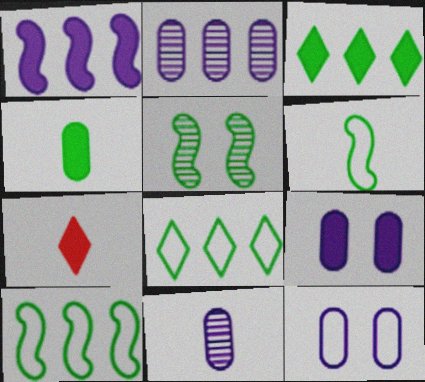[[4, 5, 8], 
[6, 7, 11]]